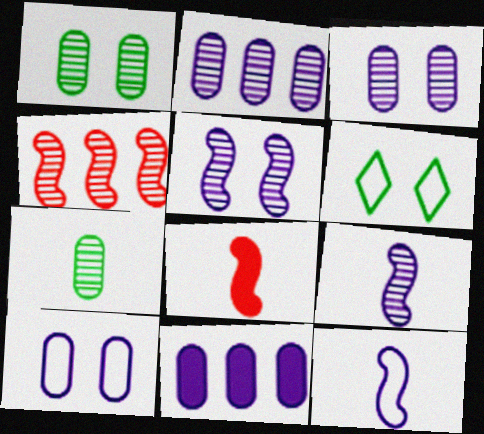[[2, 6, 8]]